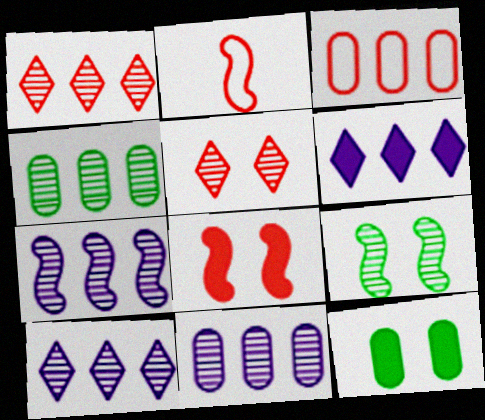[[1, 4, 7], 
[2, 10, 12], 
[7, 10, 11]]